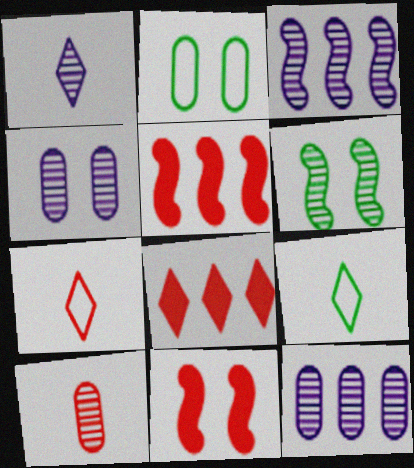[[1, 2, 5], 
[1, 3, 4], 
[4, 5, 9], 
[9, 11, 12]]